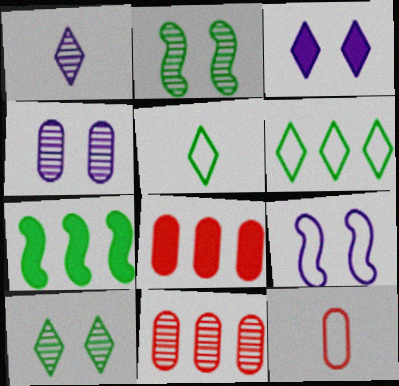[[1, 2, 11], 
[3, 4, 9], 
[6, 9, 12]]